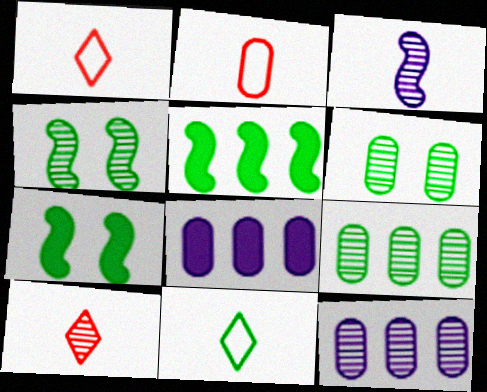[[1, 4, 8], 
[1, 7, 12], 
[2, 6, 8], 
[4, 10, 12], 
[5, 6, 11], 
[7, 9, 11]]